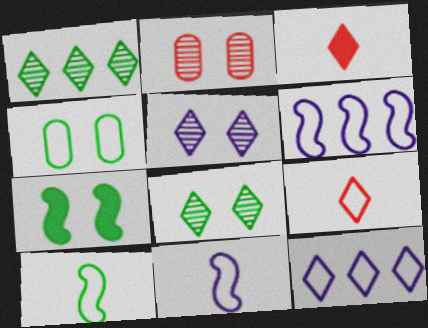[[3, 8, 12], 
[4, 6, 9], 
[4, 7, 8]]